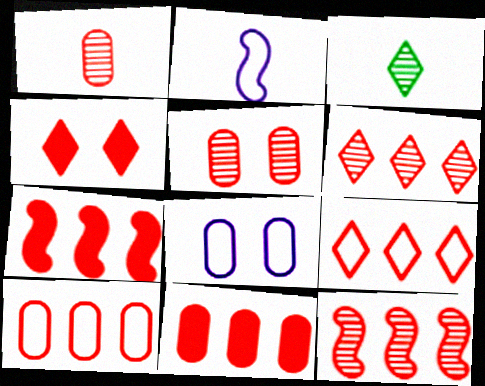[[3, 7, 8], 
[6, 7, 10], 
[9, 11, 12]]